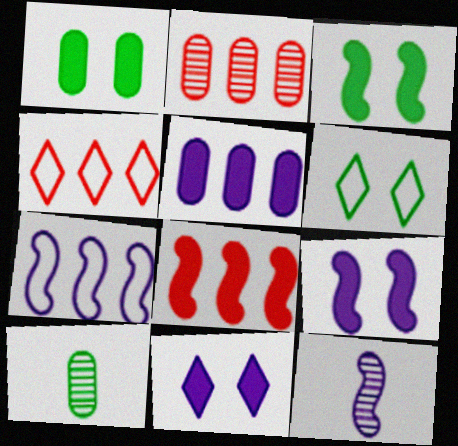[[1, 4, 12], 
[2, 4, 8], 
[4, 9, 10], 
[7, 9, 12]]